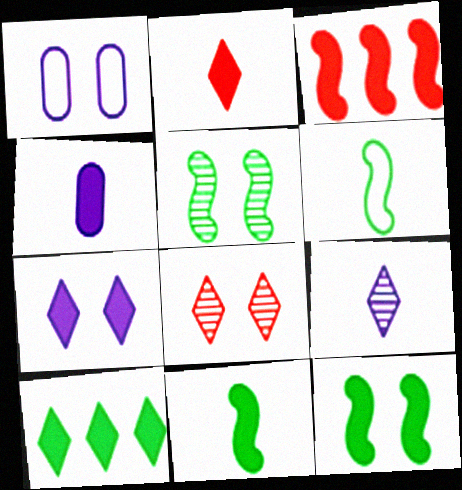[[1, 8, 12], 
[2, 4, 11], 
[2, 7, 10]]